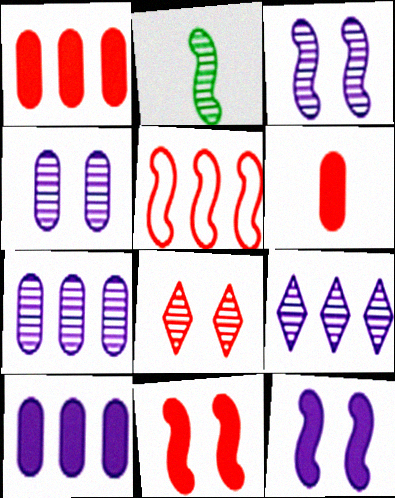[[2, 5, 12], 
[2, 7, 8], 
[5, 6, 8]]